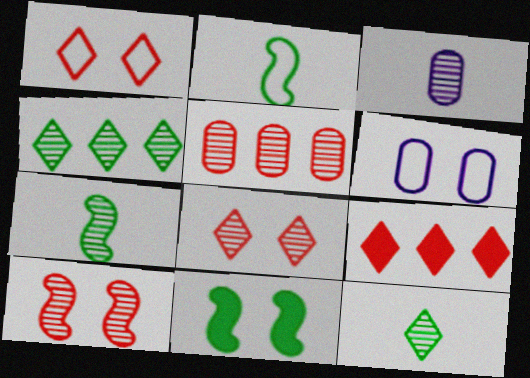[[3, 4, 10], 
[6, 7, 9], 
[6, 8, 11]]